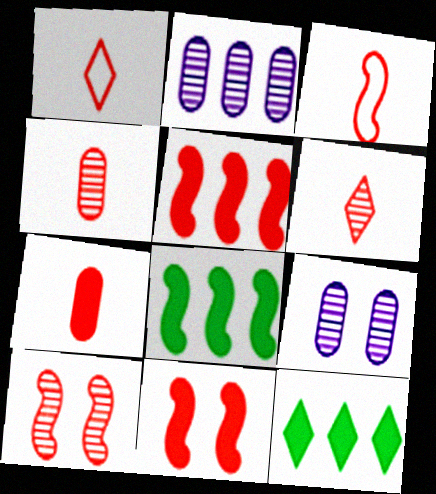[[1, 8, 9], 
[3, 5, 10], 
[3, 6, 7], 
[3, 9, 12]]